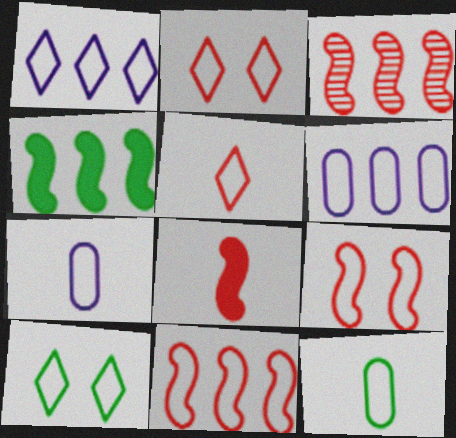[[1, 5, 10], 
[1, 9, 12], 
[3, 8, 9], 
[7, 10, 11]]